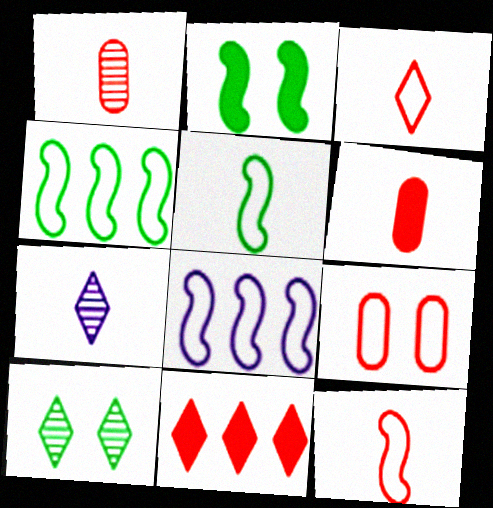[[5, 6, 7], 
[6, 8, 10]]